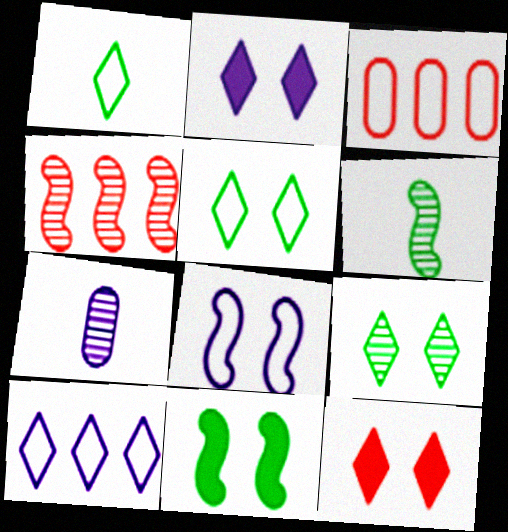[[1, 3, 8], 
[2, 3, 6], 
[4, 7, 9]]